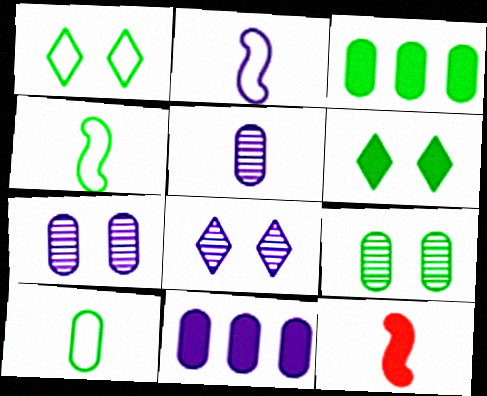[[2, 8, 11], 
[3, 9, 10], 
[6, 11, 12]]